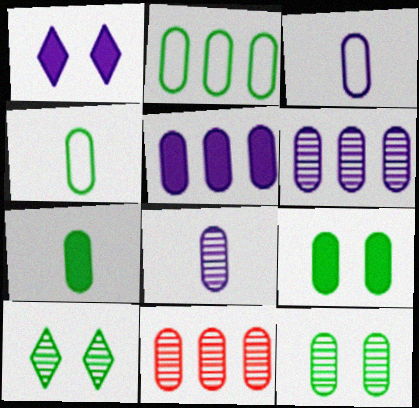[[2, 5, 11], 
[2, 7, 12], 
[3, 9, 11], 
[8, 11, 12]]